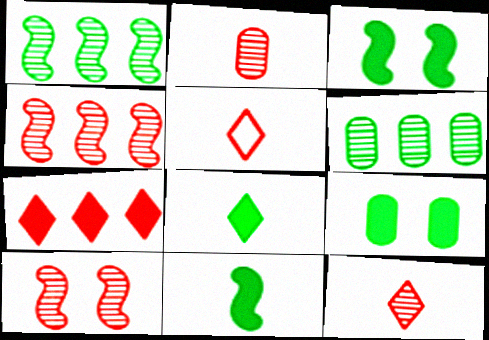[]